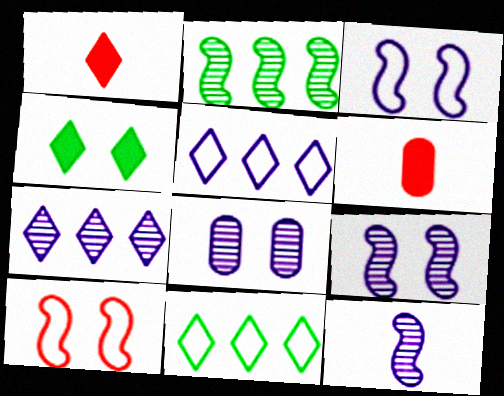[[4, 8, 10], 
[6, 9, 11], 
[7, 8, 12]]